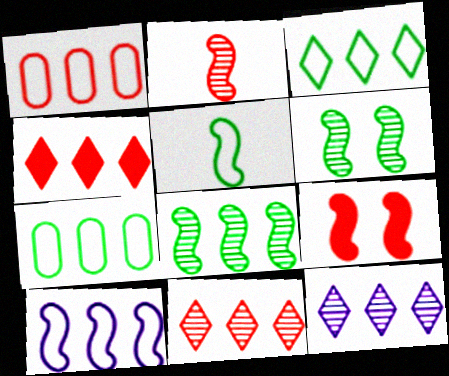[[1, 3, 10], 
[3, 4, 12]]